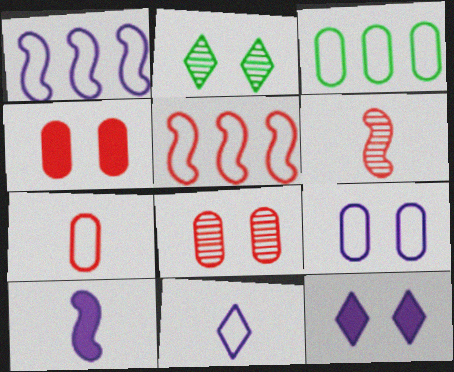[[1, 9, 11], 
[3, 6, 12], 
[3, 7, 9]]